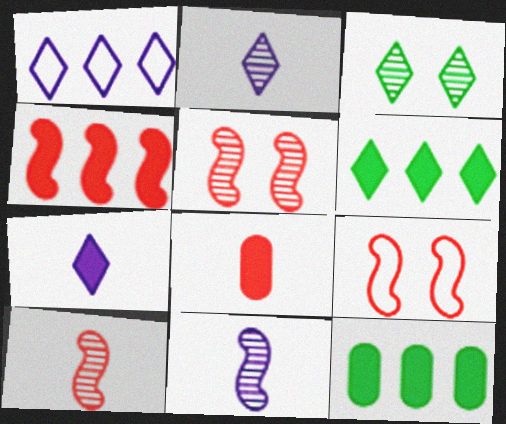[[2, 9, 12], 
[4, 9, 10]]